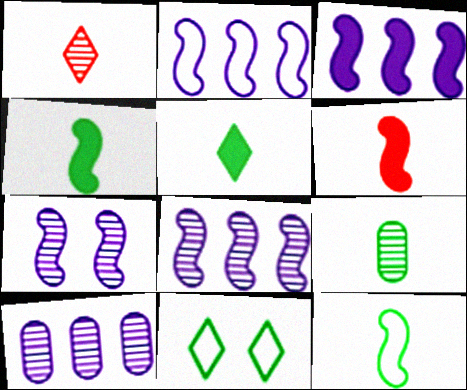[[2, 3, 8], 
[5, 9, 12], 
[6, 10, 11]]